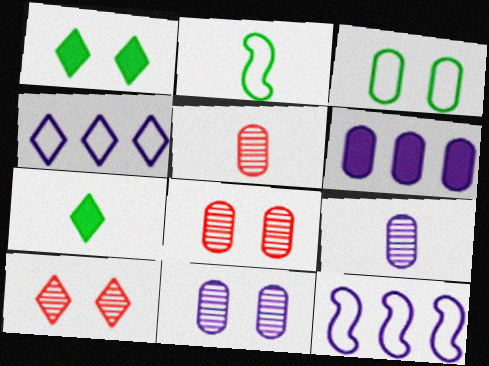[[1, 5, 12], 
[2, 6, 10], 
[3, 5, 6], 
[4, 7, 10], 
[7, 8, 12]]